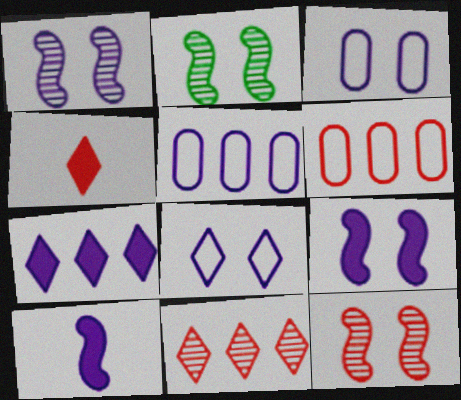[[1, 2, 12], 
[2, 4, 5], 
[4, 6, 12]]